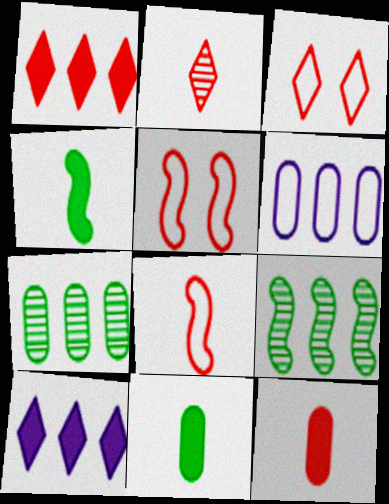[[1, 2, 3], 
[1, 6, 9], 
[2, 8, 12]]